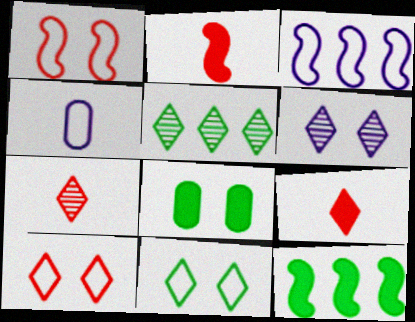[[1, 6, 8], 
[3, 7, 8], 
[5, 6, 7]]